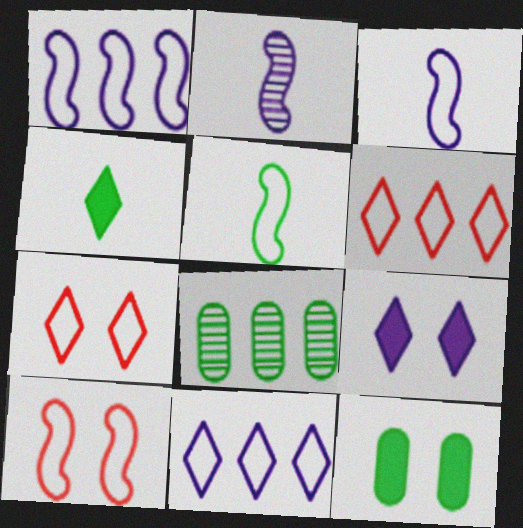[[1, 5, 10], 
[2, 6, 12]]